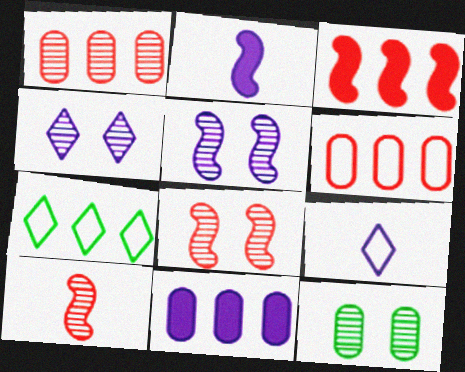[[3, 9, 12], 
[4, 8, 12], 
[5, 9, 11]]